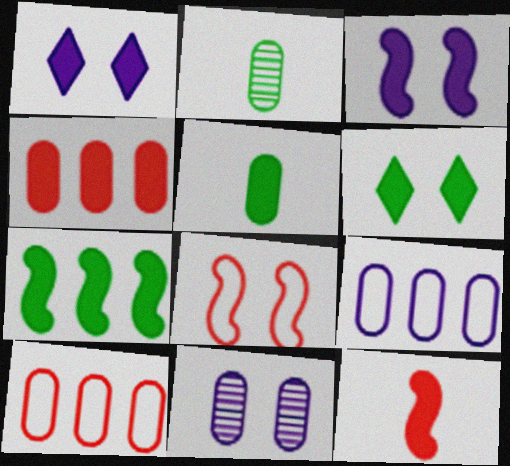[[3, 7, 12], 
[5, 6, 7], 
[5, 10, 11], 
[6, 8, 11]]